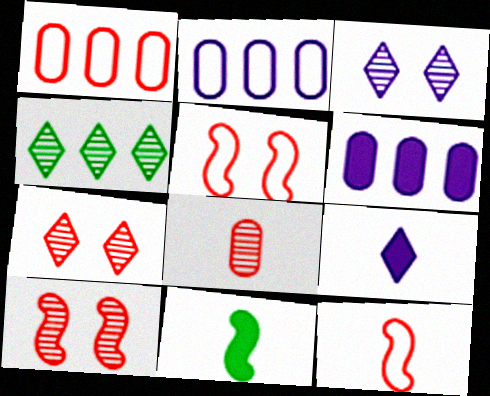[[1, 3, 11], 
[2, 7, 11]]